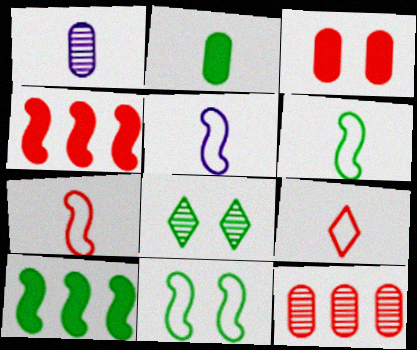[[5, 6, 7]]